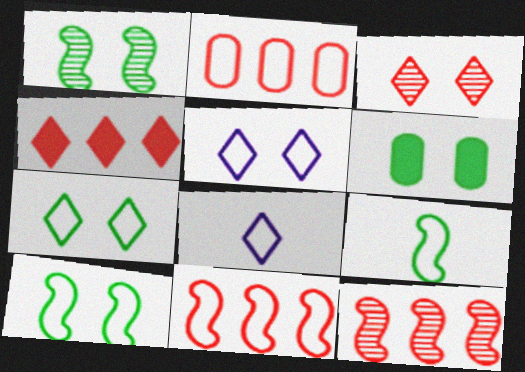[[1, 6, 7], 
[2, 4, 12], 
[2, 5, 9], 
[2, 8, 10], 
[6, 8, 12]]